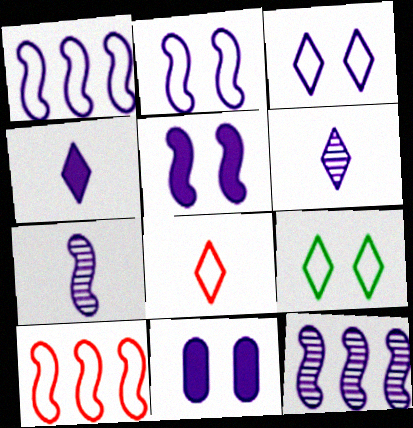[[1, 5, 7], 
[1, 6, 11]]